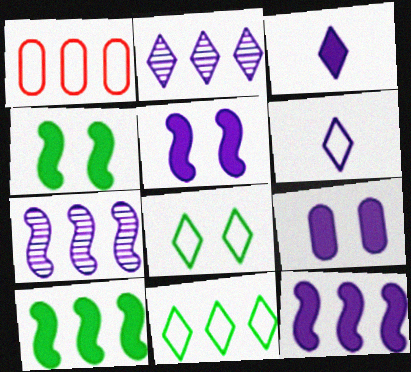[[1, 2, 10], 
[3, 9, 12], 
[6, 7, 9]]